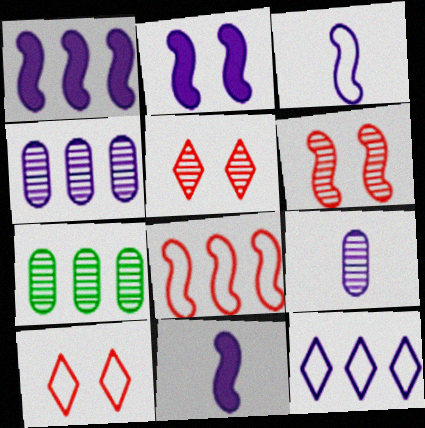[[1, 2, 11], 
[1, 4, 12], 
[2, 9, 12], 
[7, 10, 11]]